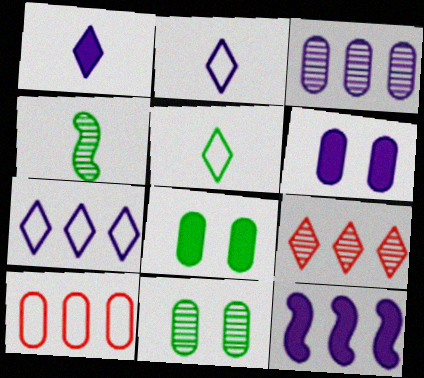[[1, 6, 12], 
[3, 7, 12]]